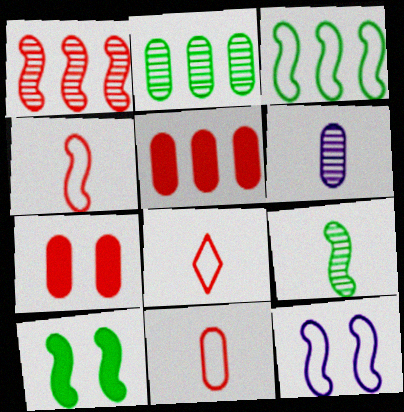[[1, 7, 8], 
[3, 4, 12], 
[3, 9, 10], 
[4, 8, 11]]